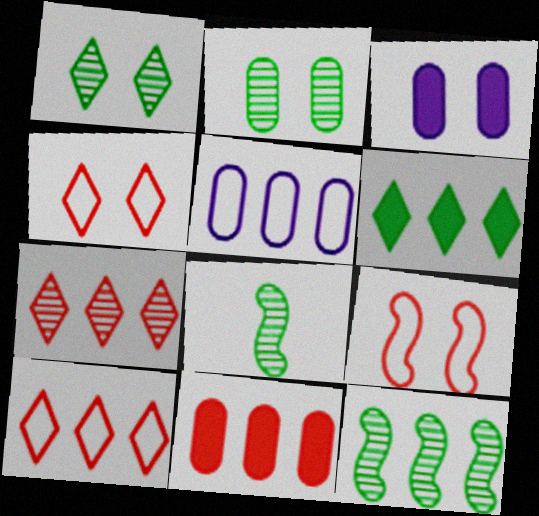[[1, 3, 9], 
[3, 8, 10]]